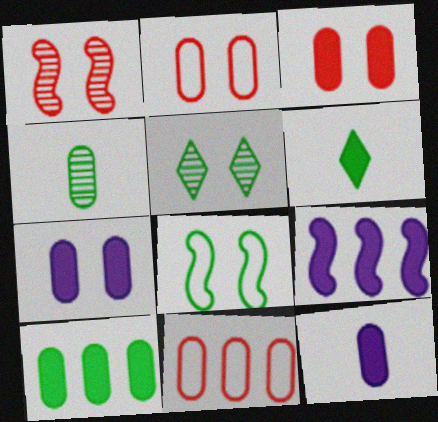[[3, 6, 9], 
[3, 10, 12], 
[4, 7, 11]]